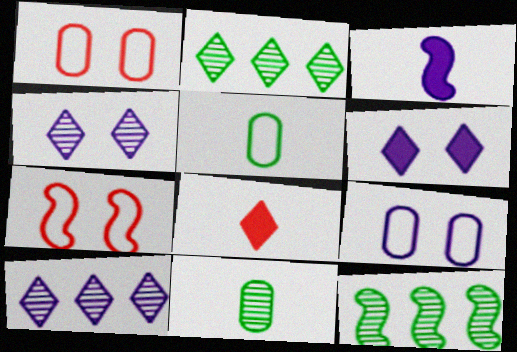[[1, 2, 3], 
[3, 7, 12], 
[3, 9, 10], 
[8, 9, 12]]